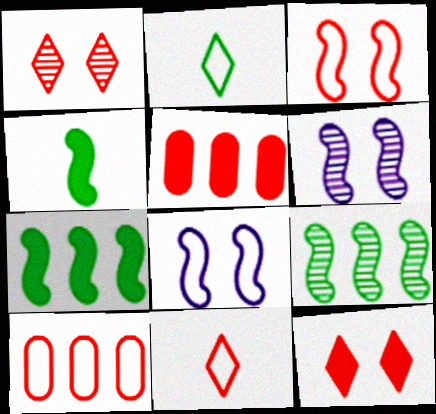[[2, 5, 6], 
[2, 8, 10], 
[3, 10, 11]]